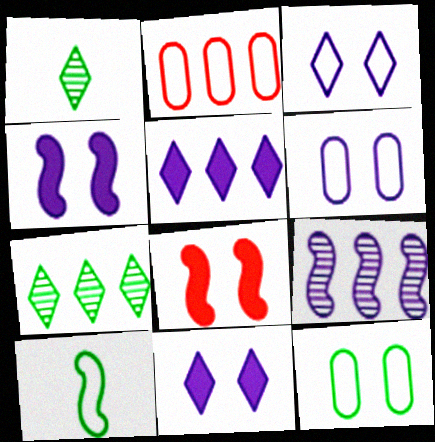[[1, 2, 4], 
[2, 3, 10], 
[8, 9, 10]]